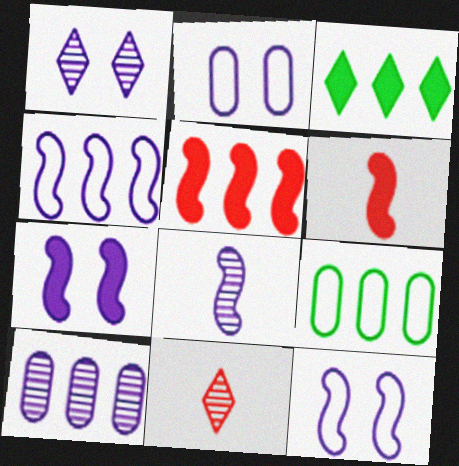[[1, 2, 7], 
[1, 6, 9], 
[1, 8, 10], 
[4, 7, 8], 
[7, 9, 11]]